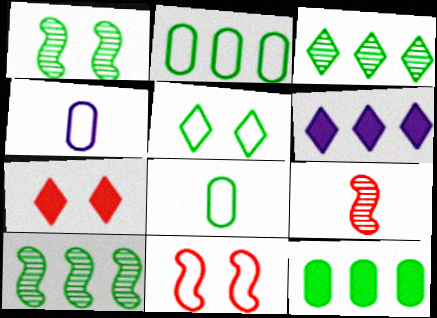[[4, 7, 10]]